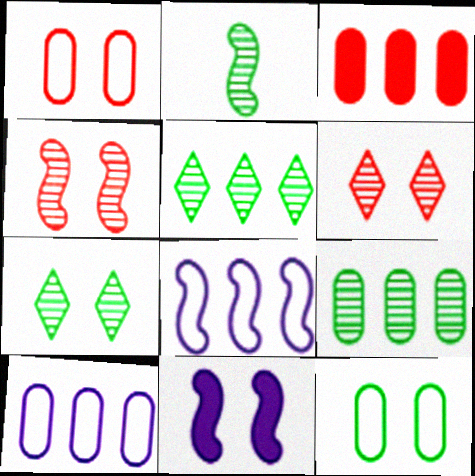[[1, 7, 11], 
[2, 7, 9], 
[3, 5, 8], 
[3, 9, 10], 
[6, 11, 12]]